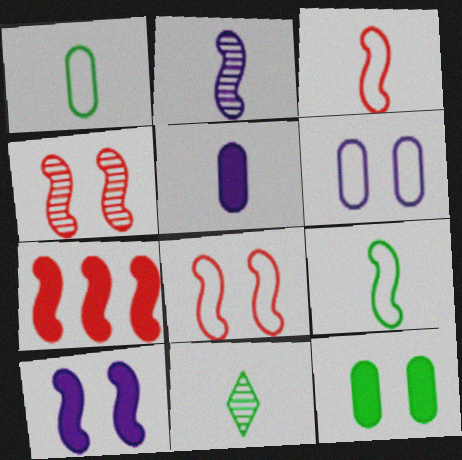[[3, 4, 7], 
[3, 5, 11], 
[6, 7, 11]]